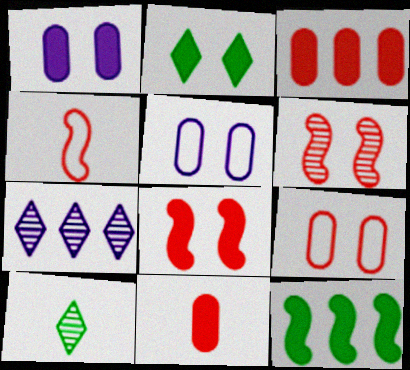[[1, 2, 8], 
[2, 5, 6]]